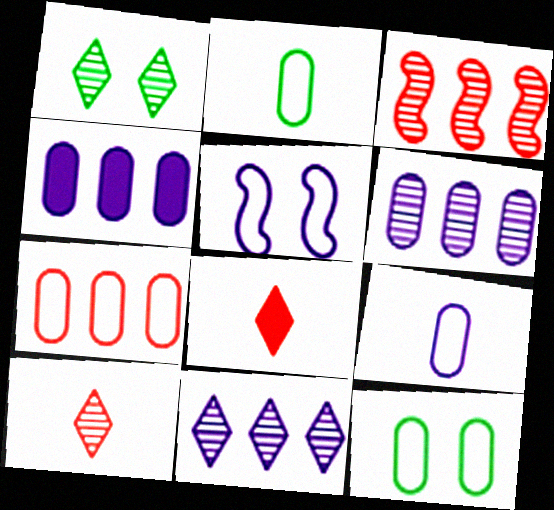[[1, 10, 11], 
[7, 9, 12]]